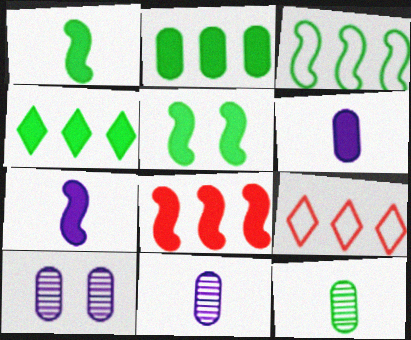[[1, 9, 10], 
[5, 7, 8], 
[5, 9, 11]]